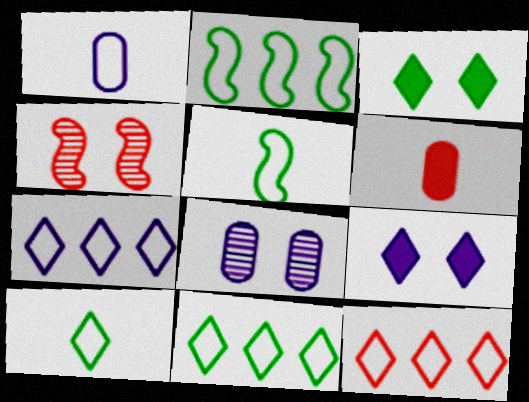[[4, 6, 12], 
[7, 11, 12]]